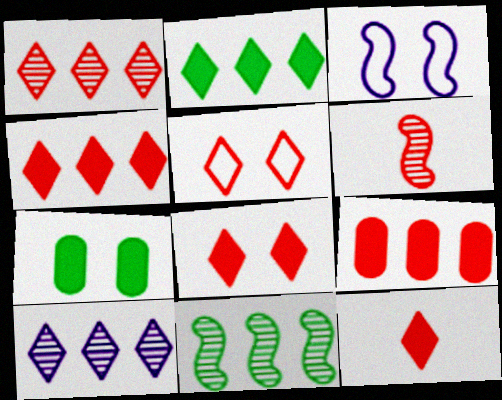[[1, 5, 12], 
[4, 8, 12], 
[5, 6, 9]]